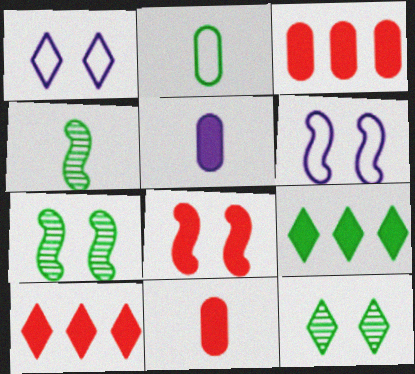[[1, 3, 4], 
[2, 7, 9], 
[5, 8, 9], 
[6, 7, 8], 
[8, 10, 11]]